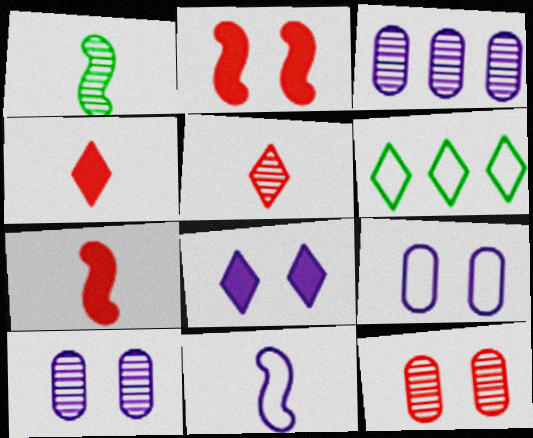[[1, 7, 11], 
[3, 8, 11], 
[5, 6, 8], 
[6, 7, 10]]